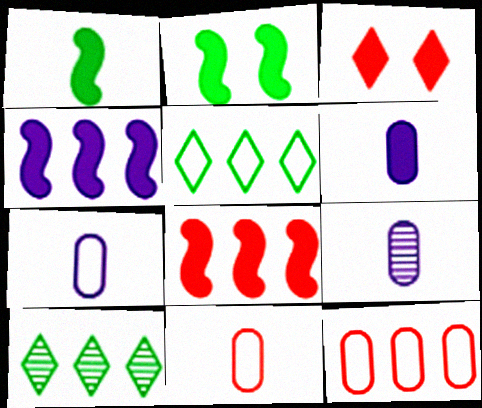[[4, 10, 12], 
[6, 7, 9]]